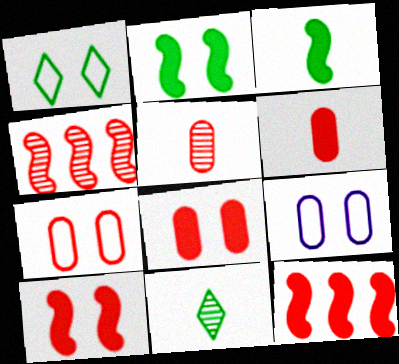[[9, 11, 12]]